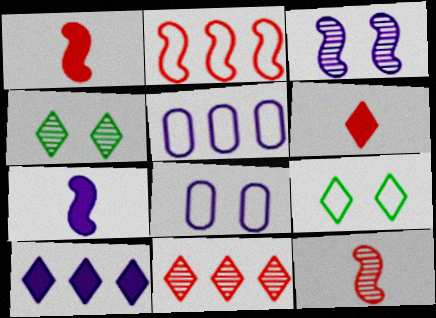[[1, 4, 5]]